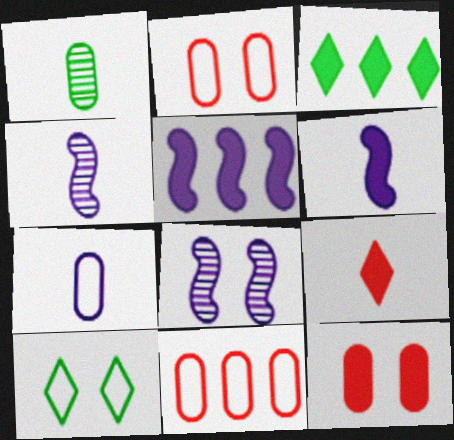[[2, 3, 4], 
[3, 6, 12], 
[8, 10, 12]]